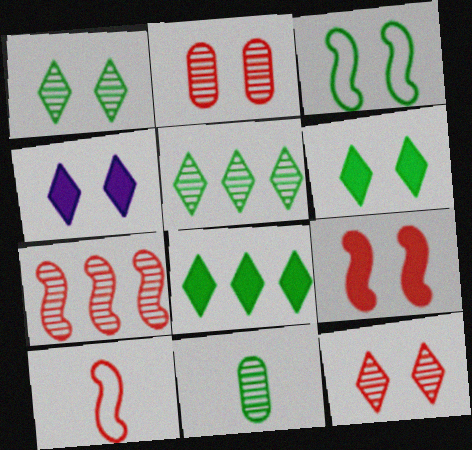[[2, 3, 4], 
[3, 8, 11], 
[7, 9, 10]]